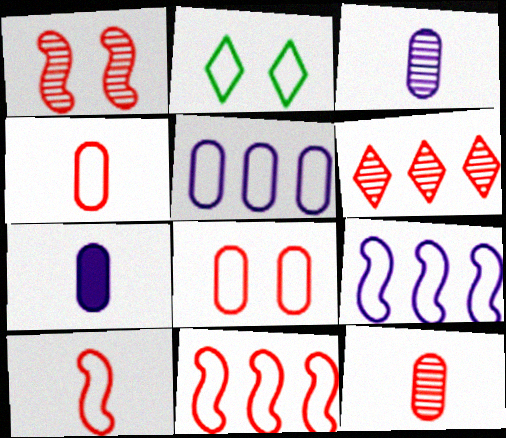[[1, 6, 12], 
[2, 4, 9], 
[2, 5, 10]]